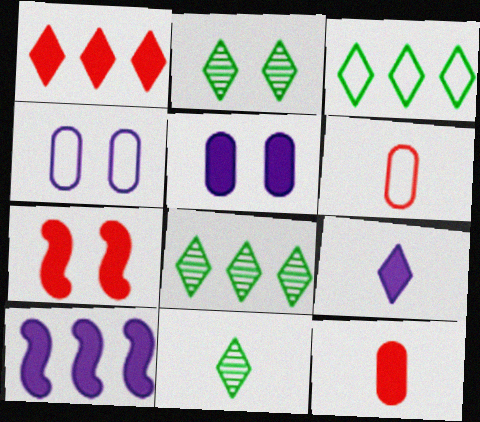[[1, 7, 12], 
[2, 4, 7], 
[2, 6, 10], 
[2, 8, 11], 
[5, 9, 10]]